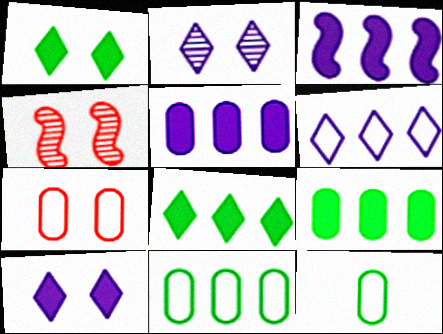[]